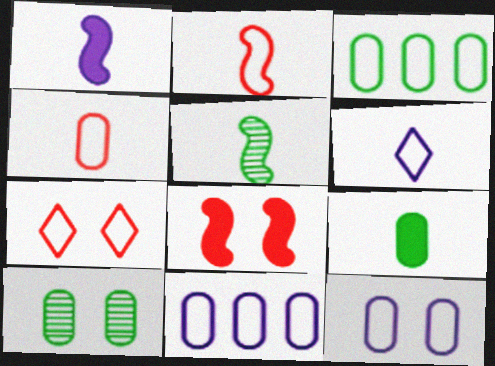[[1, 2, 5], 
[3, 4, 12], 
[3, 9, 10]]